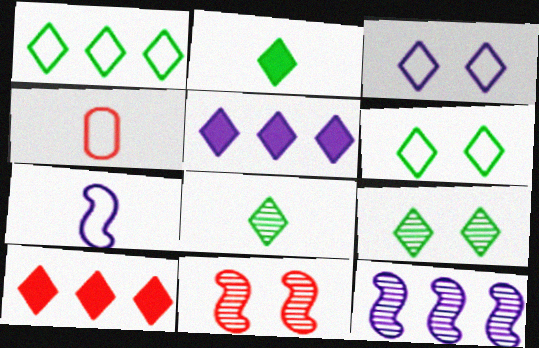[[1, 2, 9], 
[3, 8, 10], 
[4, 10, 11]]